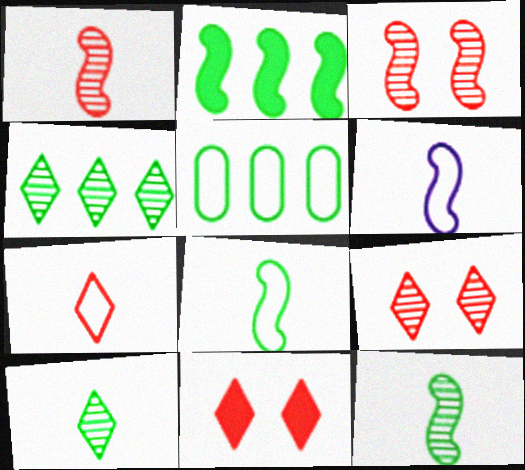[[2, 3, 6], 
[2, 4, 5]]